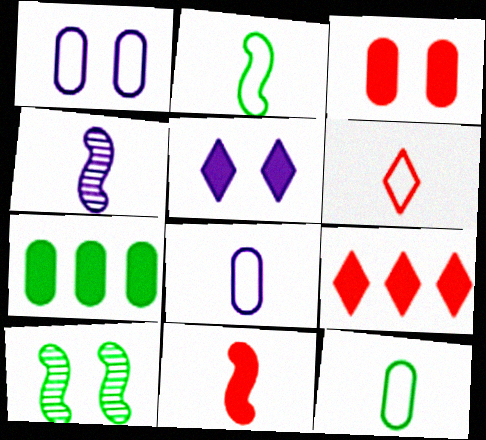[[2, 4, 11], 
[2, 6, 8], 
[3, 9, 11], 
[5, 7, 11], 
[8, 9, 10]]